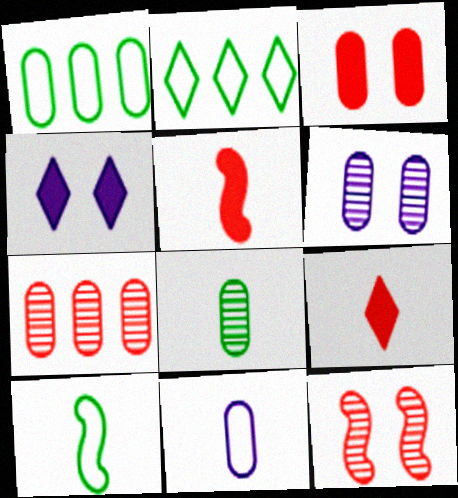[[2, 5, 6], 
[4, 7, 10], 
[6, 7, 8]]